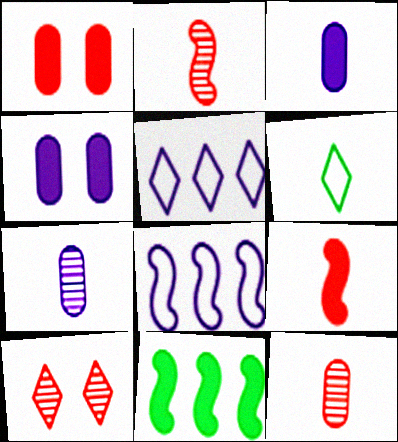[[2, 3, 6], 
[6, 7, 9]]